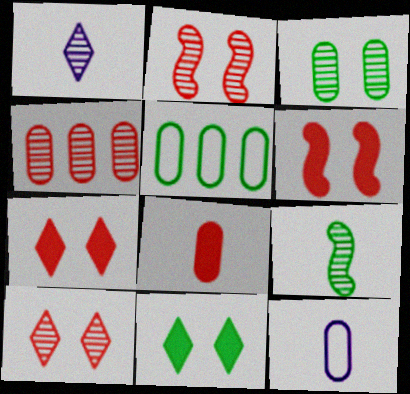[[1, 5, 6], 
[5, 9, 11]]